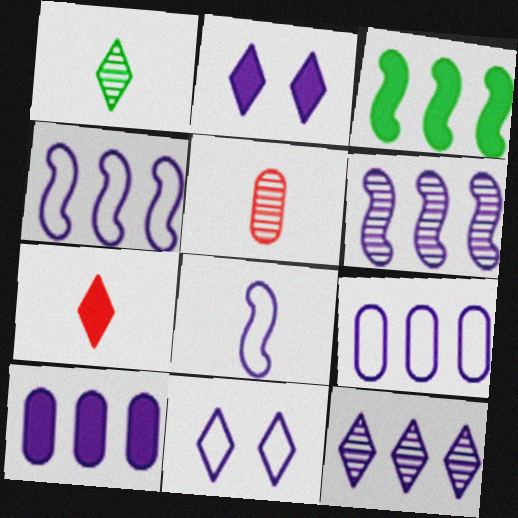[[3, 5, 11], 
[4, 10, 12], 
[8, 9, 11]]